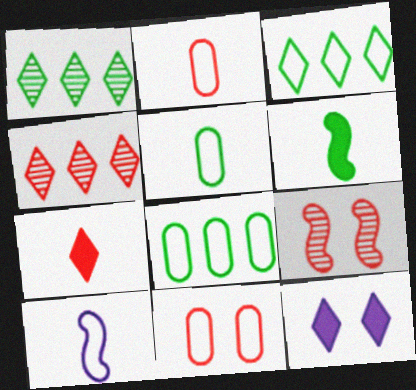[[3, 10, 11]]